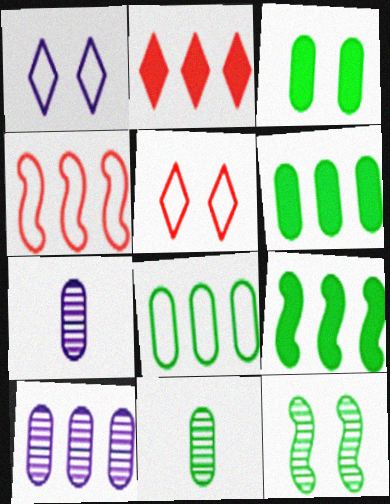[[3, 8, 11], 
[5, 7, 9]]